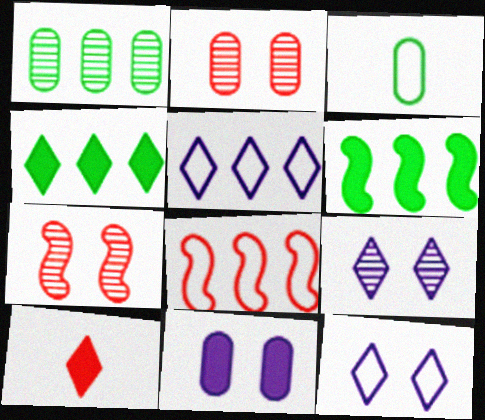[[2, 8, 10], 
[3, 8, 12], 
[6, 10, 11]]